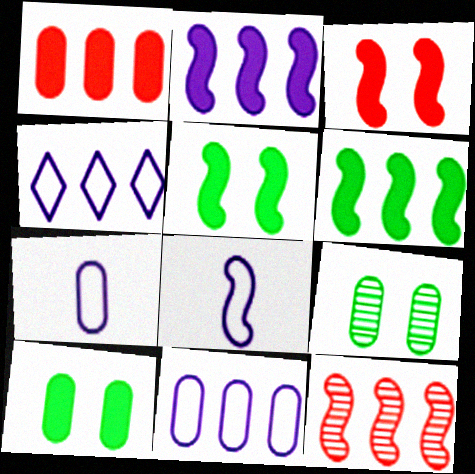[[1, 7, 9], 
[5, 8, 12]]